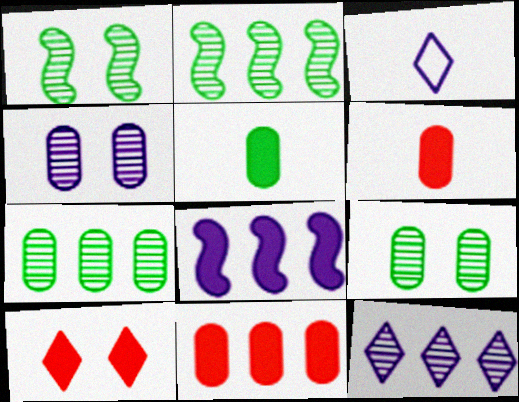[[1, 3, 11], 
[3, 4, 8], 
[5, 8, 10]]